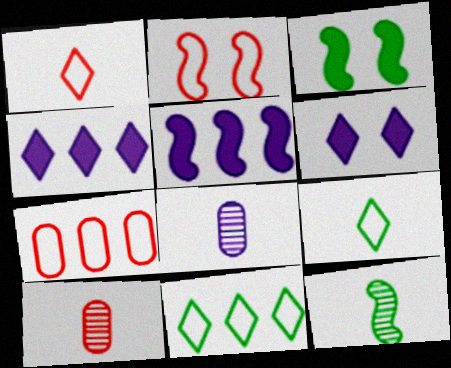[[1, 2, 7], 
[2, 5, 12], 
[6, 7, 12]]